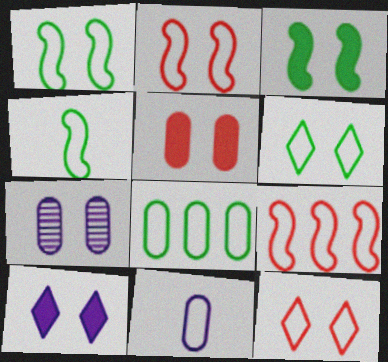[[3, 5, 10], 
[3, 7, 12], 
[4, 6, 8], 
[6, 9, 11]]